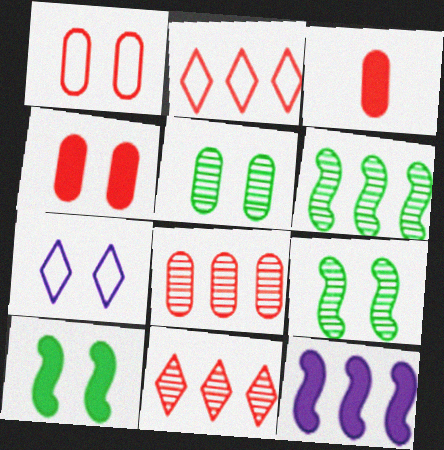[[1, 3, 8], 
[3, 6, 7], 
[4, 7, 9]]